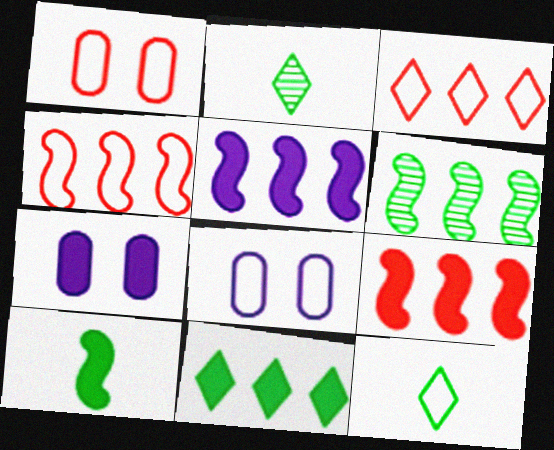[[1, 2, 5], 
[2, 4, 7], 
[2, 8, 9], 
[4, 5, 6], 
[4, 8, 12]]